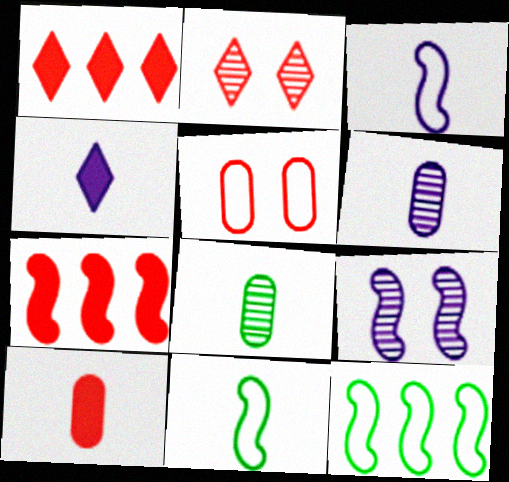[[3, 4, 6], 
[7, 9, 11]]